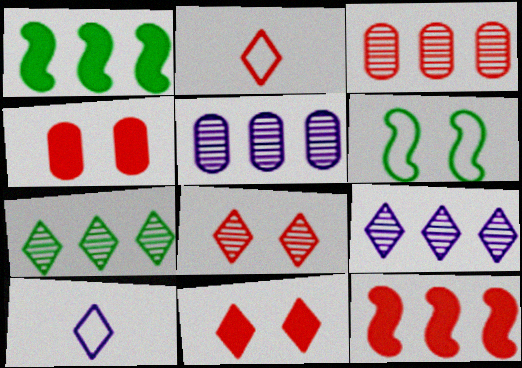[[7, 10, 11]]